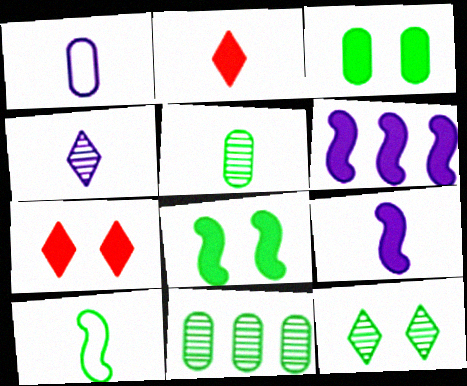[[1, 4, 9], 
[2, 3, 6]]